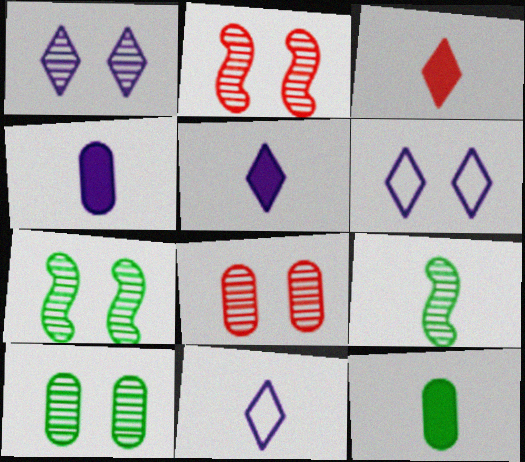[[1, 2, 10], 
[1, 7, 8]]